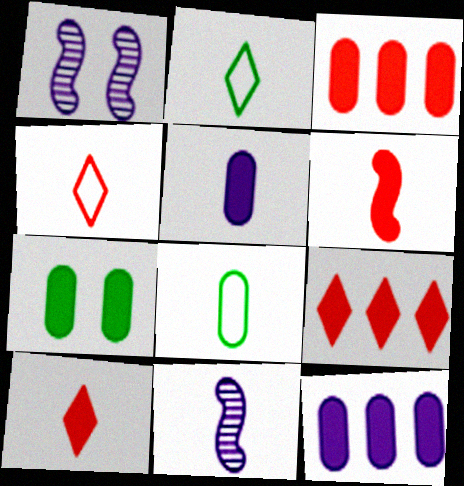[[1, 2, 3], 
[1, 8, 9], 
[3, 5, 7], 
[8, 10, 11]]